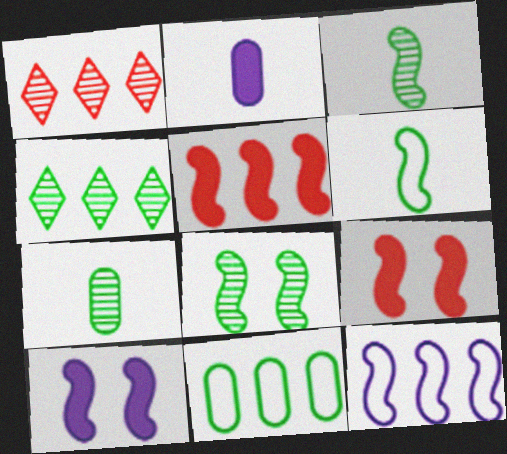[[3, 9, 12], 
[4, 7, 8]]